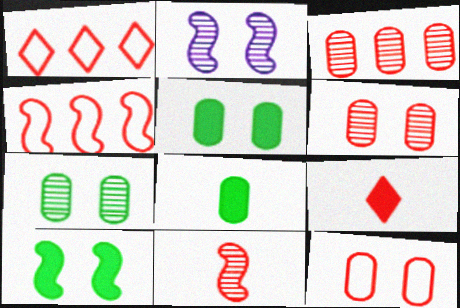[[1, 2, 8], 
[4, 6, 9]]